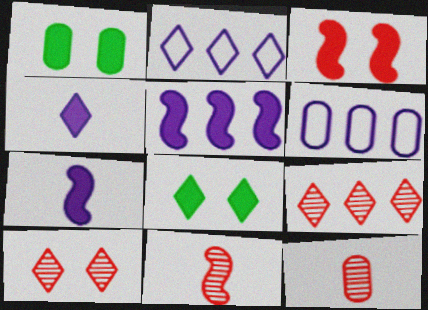[[1, 2, 11], 
[1, 6, 12], 
[6, 8, 11]]